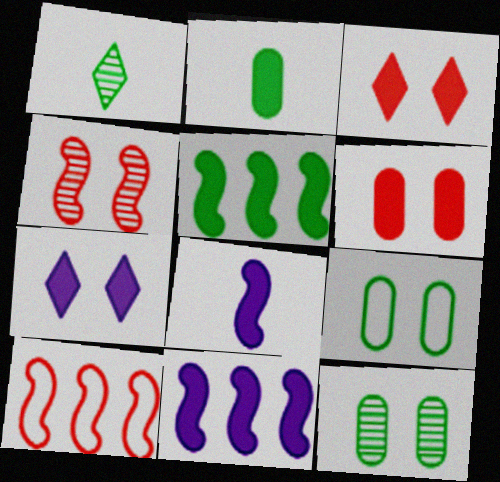[[1, 5, 9], 
[2, 3, 11], 
[4, 7, 9]]